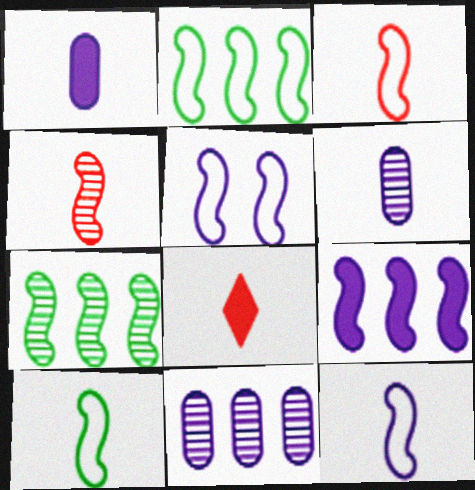[[2, 3, 5], 
[3, 10, 12], 
[6, 8, 10]]